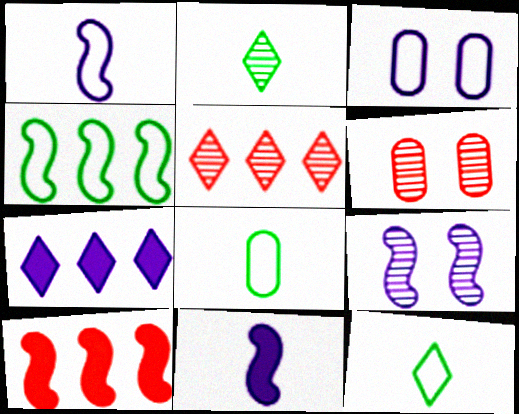[[2, 3, 10]]